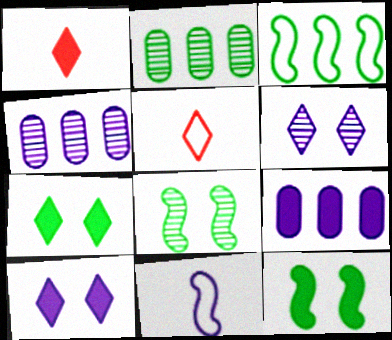[[1, 9, 12], 
[4, 5, 12], 
[4, 10, 11], 
[5, 8, 9], 
[6, 9, 11]]